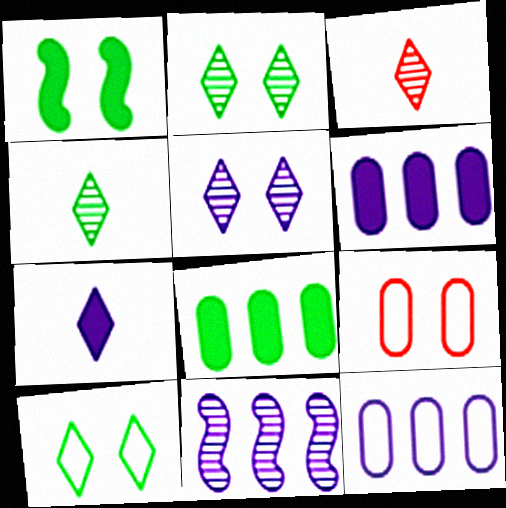[[1, 3, 12], 
[1, 5, 9]]